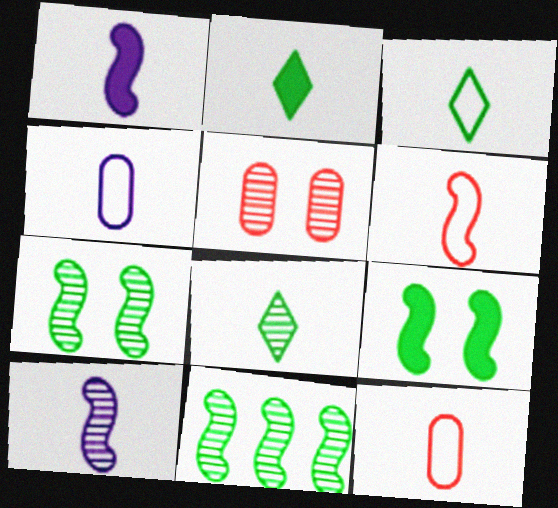[[1, 8, 12], 
[2, 3, 8], 
[2, 10, 12], 
[3, 4, 6]]